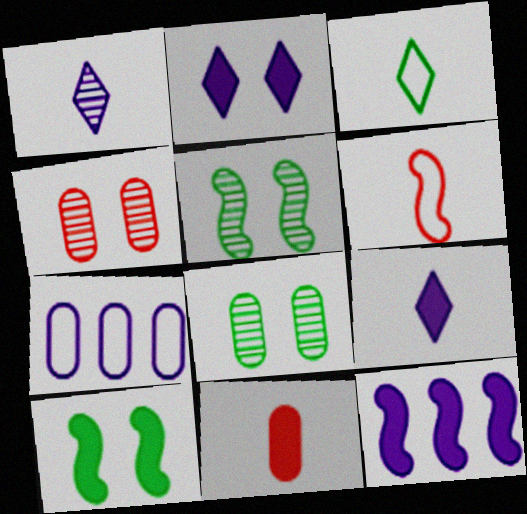[[3, 4, 12], 
[5, 6, 12], 
[7, 8, 11]]